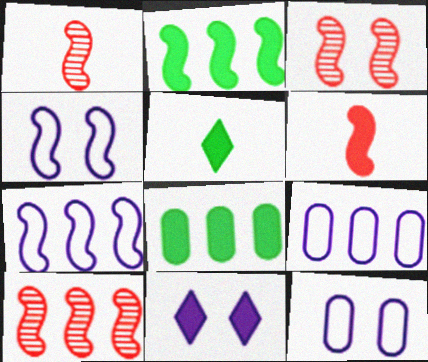[[1, 2, 4], 
[1, 3, 10], 
[2, 7, 10], 
[3, 5, 9], 
[5, 10, 12], 
[6, 8, 11]]